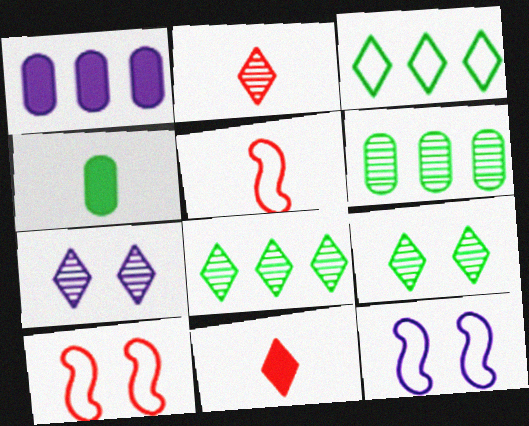[[1, 5, 9], 
[2, 7, 8], 
[3, 7, 11], 
[6, 11, 12]]